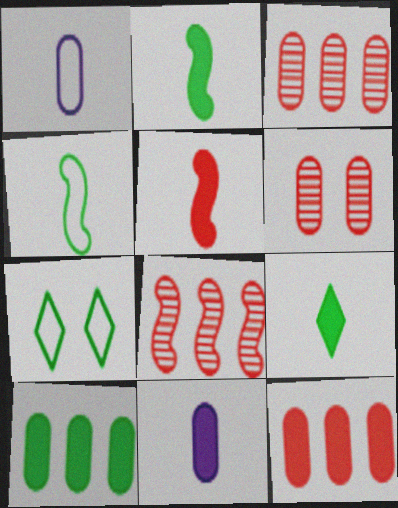[[1, 6, 10], 
[5, 9, 11], 
[7, 8, 11]]